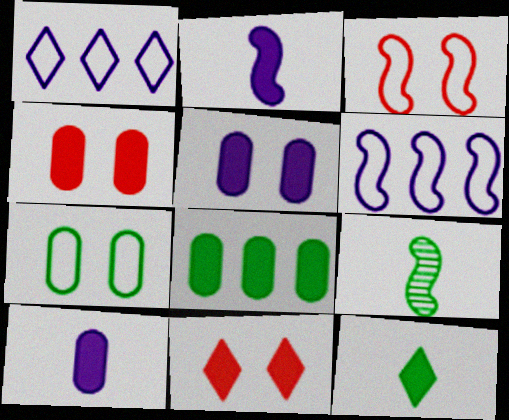[[1, 4, 9], 
[2, 8, 11], 
[4, 8, 10]]